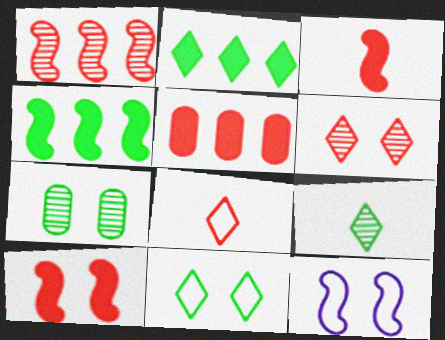[[2, 9, 11], 
[5, 9, 12]]